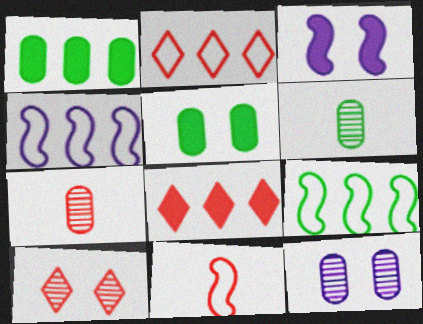[[2, 3, 6]]